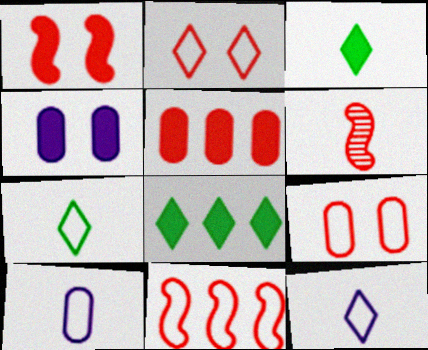[[1, 6, 11], 
[2, 5, 6], 
[3, 6, 10]]